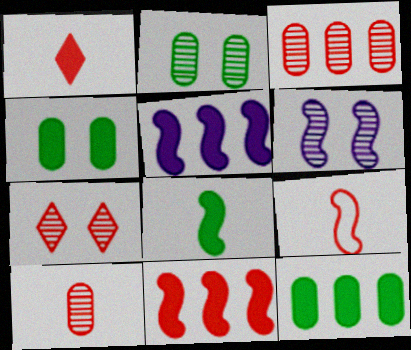[[1, 4, 5], 
[1, 9, 10], 
[2, 6, 7]]